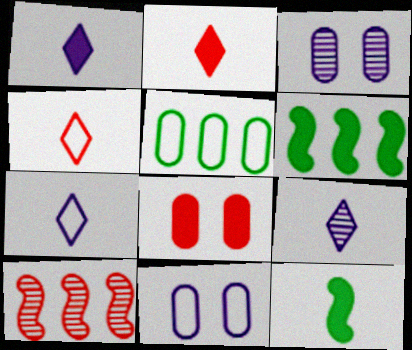[[1, 6, 8], 
[1, 7, 9], 
[3, 4, 6], 
[4, 8, 10]]